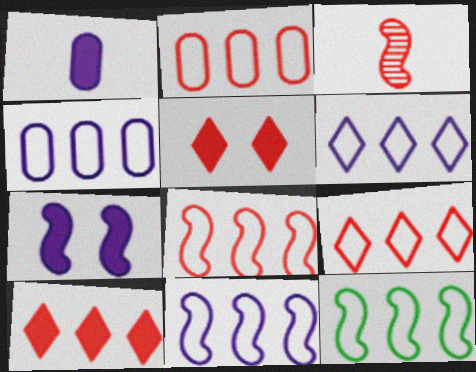[[2, 3, 5], 
[2, 6, 12], 
[2, 8, 9], 
[3, 7, 12], 
[4, 6, 11], 
[4, 9, 12], 
[8, 11, 12]]